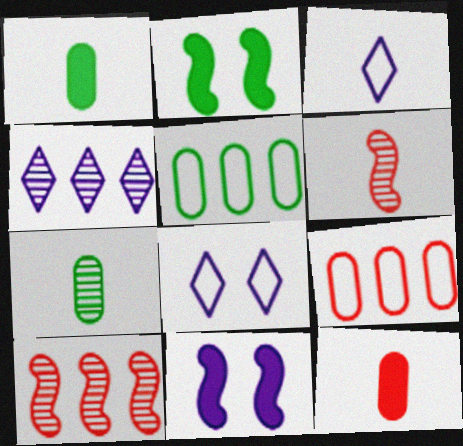[[1, 3, 6], 
[1, 8, 10]]